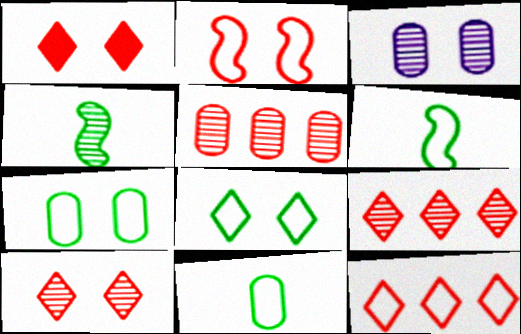[[3, 4, 9]]